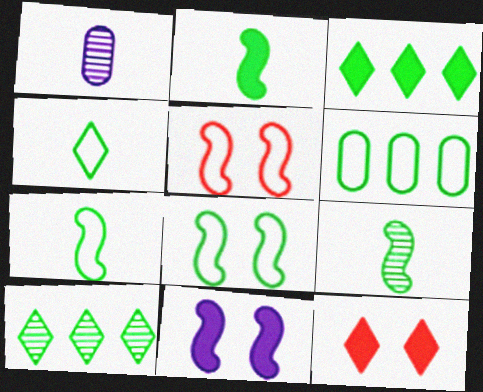[[1, 3, 5], 
[2, 7, 9], 
[4, 6, 8]]